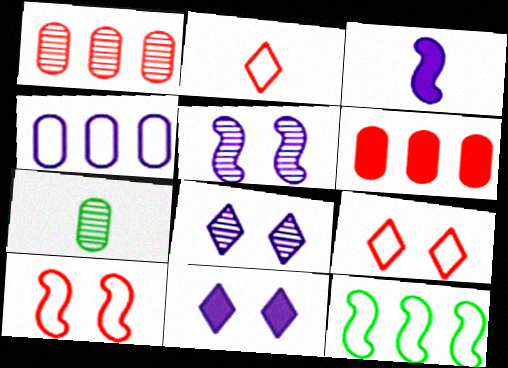[[2, 3, 7], 
[3, 4, 8]]